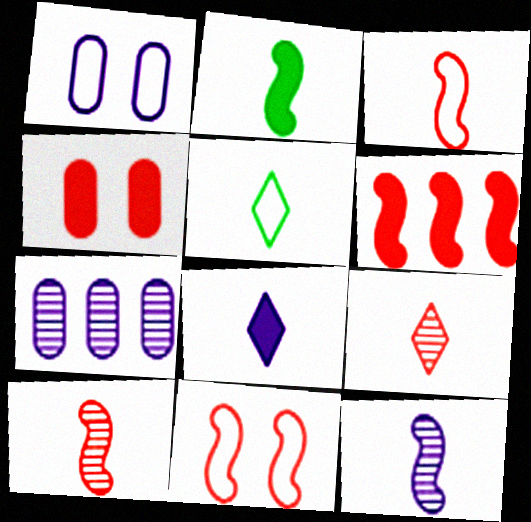[[2, 3, 12], 
[5, 8, 9], 
[6, 10, 11]]